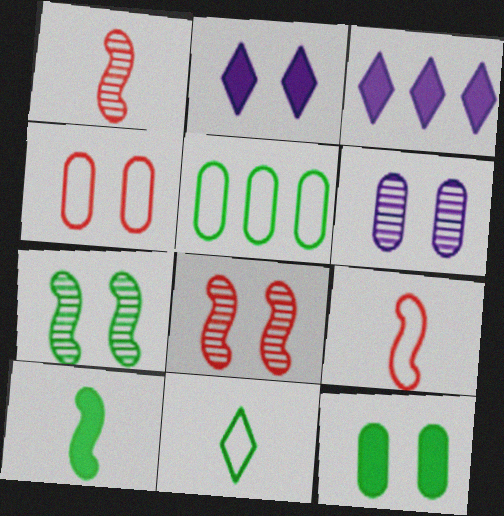[[1, 2, 5], 
[2, 4, 7], 
[4, 6, 12]]